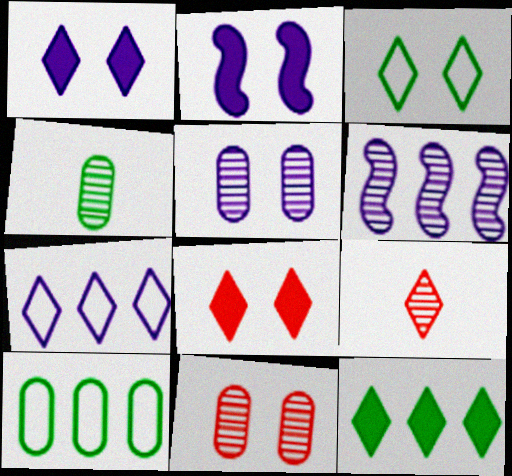[[2, 3, 11], 
[2, 9, 10]]